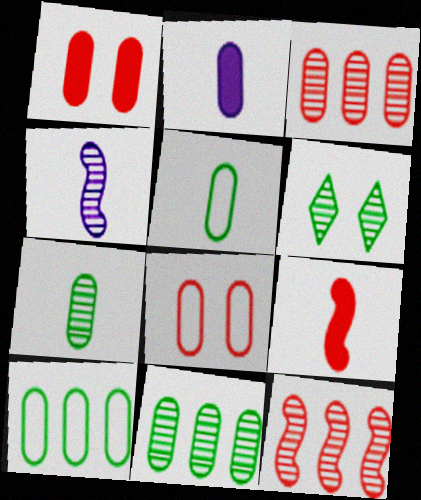[[2, 8, 11], 
[3, 4, 6]]